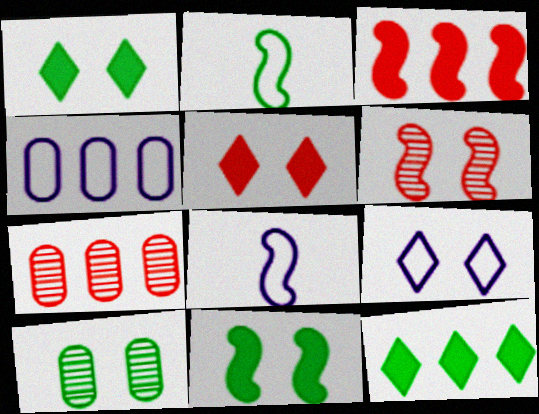[[1, 7, 8], 
[2, 10, 12], 
[4, 8, 9]]